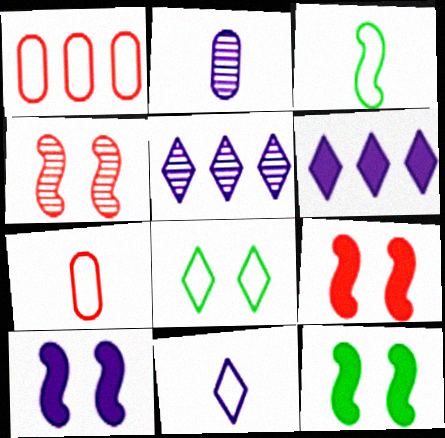[[3, 7, 11], 
[5, 7, 12], 
[9, 10, 12]]